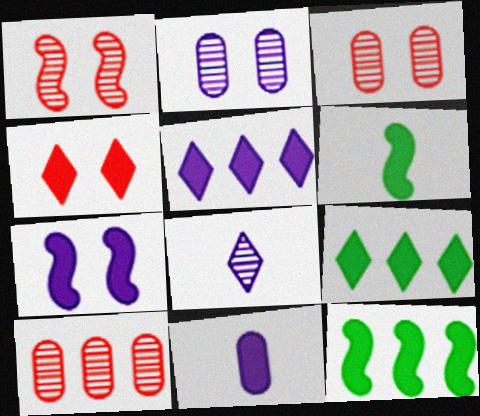[[4, 11, 12], 
[5, 7, 11]]